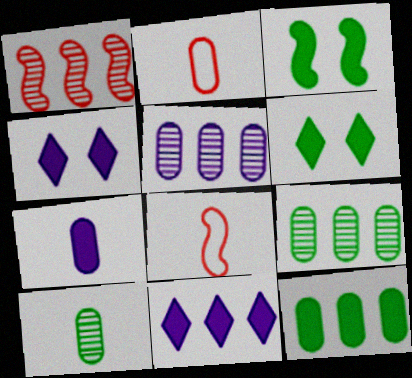[[2, 7, 10], 
[4, 8, 9], 
[5, 6, 8]]